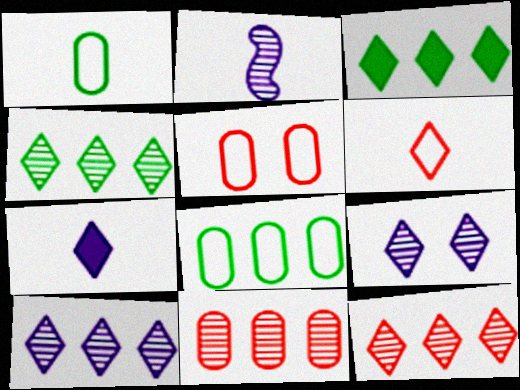[[2, 3, 5], 
[3, 6, 9], 
[4, 10, 12]]